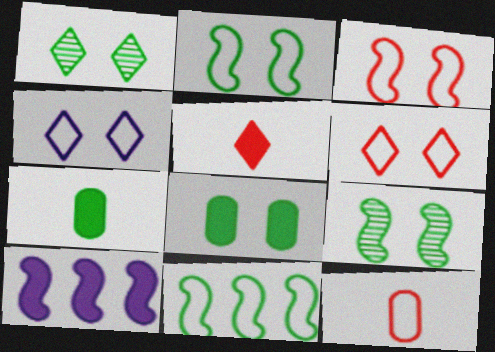[[1, 2, 8], 
[1, 7, 11], 
[1, 10, 12], 
[4, 11, 12], 
[5, 8, 10]]